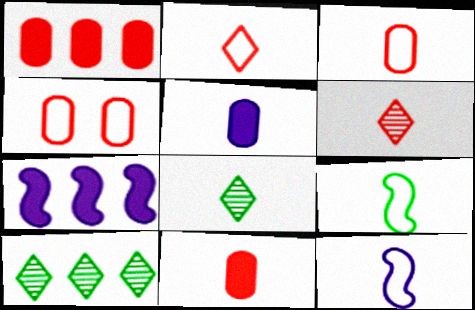[[4, 7, 8], 
[5, 6, 9], 
[8, 11, 12]]